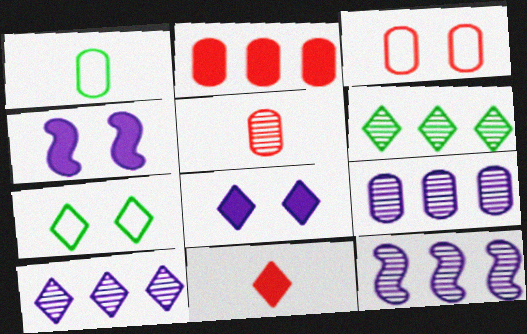[[2, 3, 5], 
[7, 10, 11], 
[9, 10, 12]]